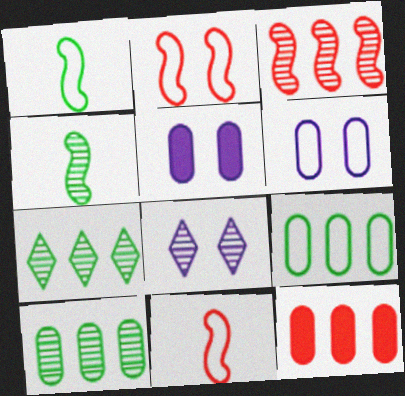[[1, 8, 12], 
[5, 7, 11]]